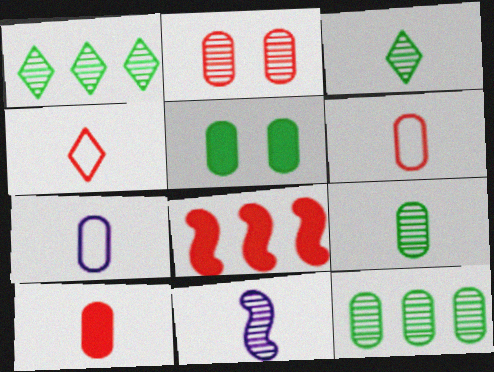[[1, 2, 11], 
[2, 4, 8], 
[7, 9, 10]]